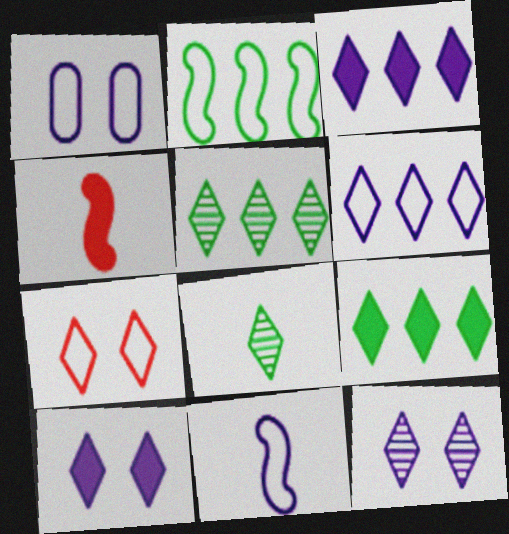[[1, 4, 5], 
[1, 6, 11], 
[3, 7, 8]]